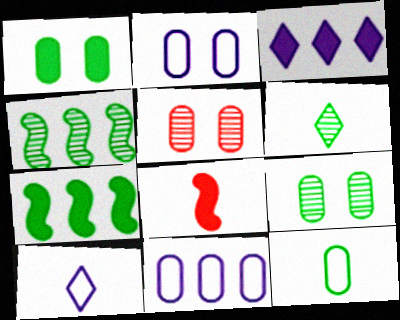[[1, 2, 5], 
[1, 3, 8], 
[4, 6, 9], 
[5, 7, 10]]